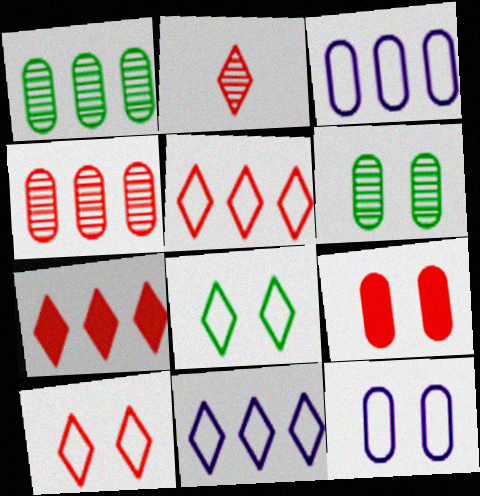[[2, 7, 10], 
[6, 9, 12]]